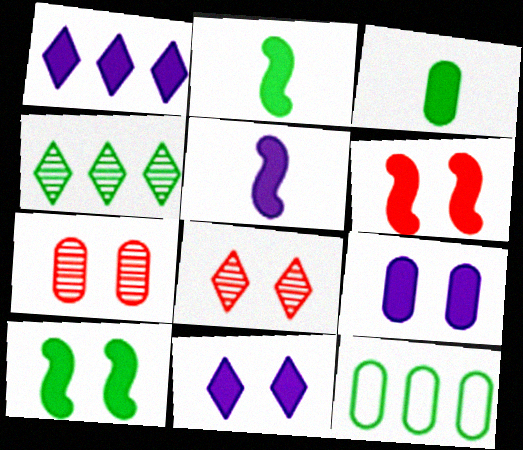[[1, 3, 6], 
[1, 5, 9], 
[5, 8, 12]]